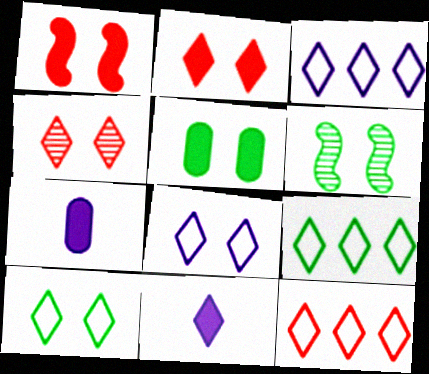[[3, 9, 12], 
[4, 9, 11], 
[5, 6, 10], 
[6, 7, 12]]